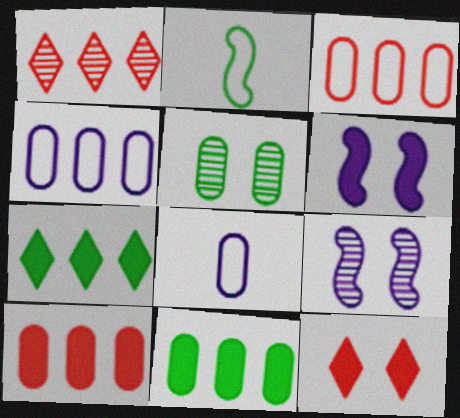[[2, 5, 7], 
[5, 8, 10]]